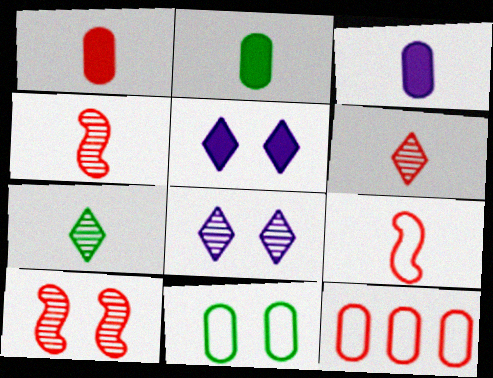[[1, 2, 3], 
[1, 6, 9], 
[3, 7, 9], 
[5, 10, 11]]